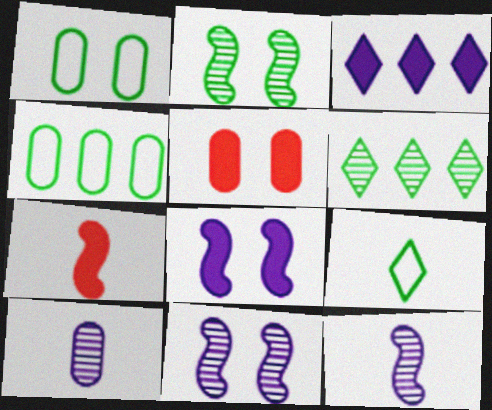[[4, 5, 10], 
[7, 9, 10]]